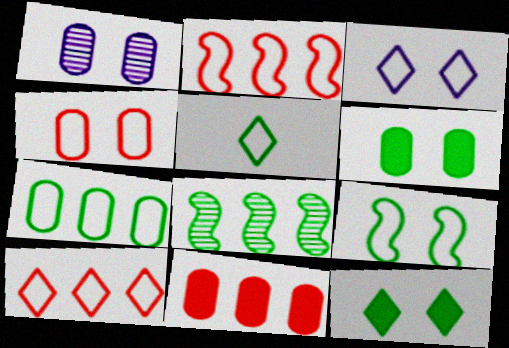[[1, 4, 6], 
[3, 4, 9], 
[3, 5, 10], 
[5, 6, 8], 
[5, 7, 9]]